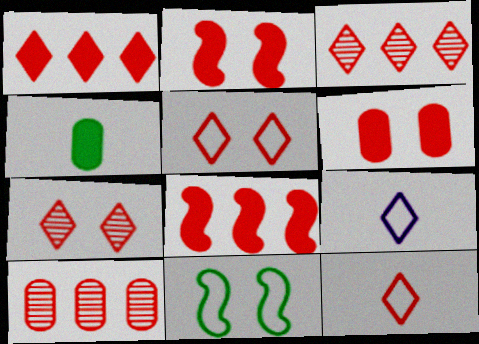[[1, 7, 12], 
[2, 10, 12]]